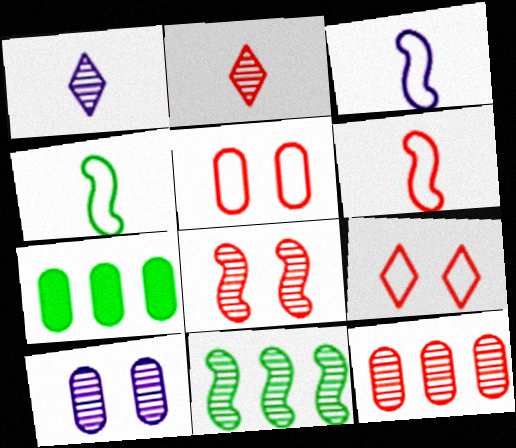[[2, 8, 12], 
[2, 10, 11], 
[3, 4, 6]]